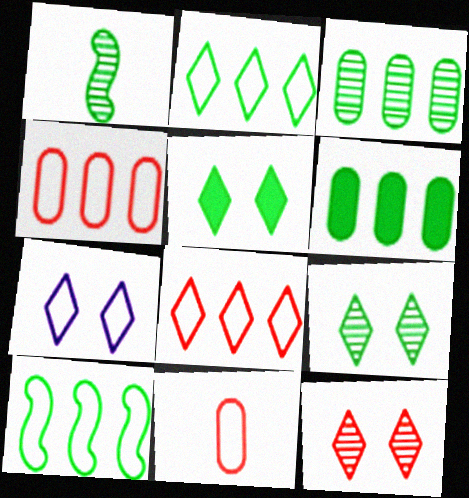[[1, 3, 9], 
[5, 7, 12], 
[7, 10, 11]]